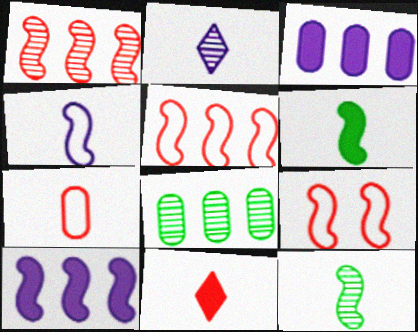[[2, 6, 7], 
[9, 10, 12]]